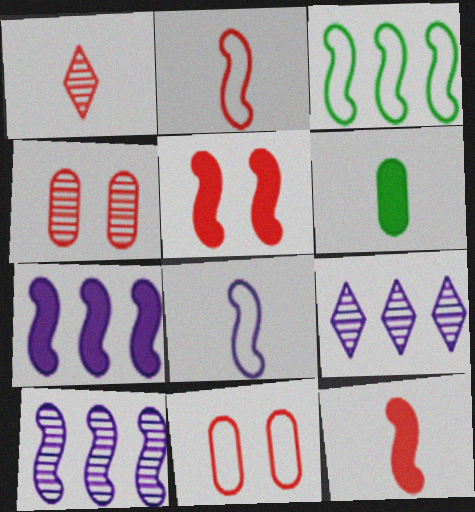[[1, 6, 8]]